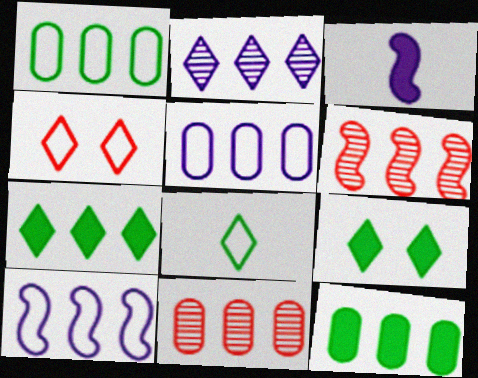[[5, 6, 7], 
[5, 11, 12], 
[7, 10, 11]]